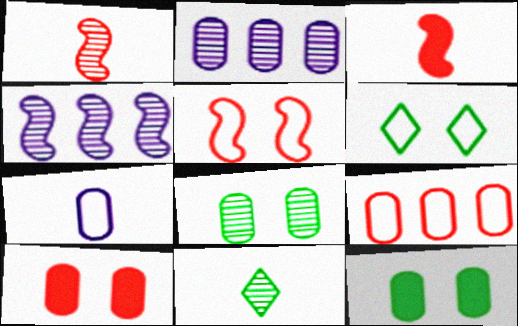[[2, 3, 6], 
[3, 7, 11]]